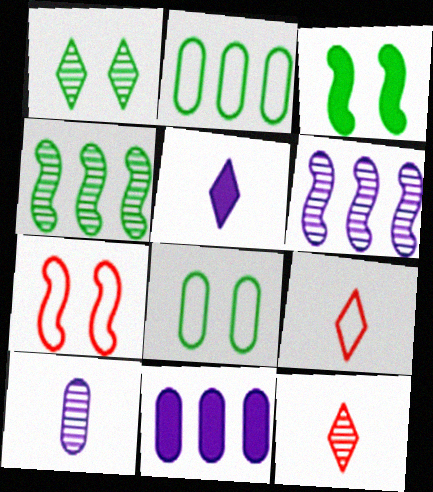[[1, 3, 8]]